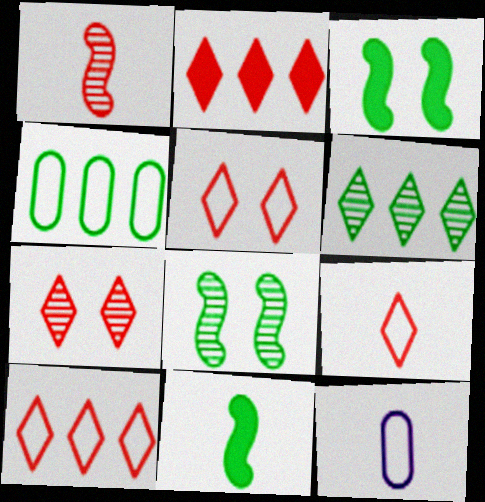[[2, 7, 9], 
[2, 8, 12], 
[5, 9, 10]]